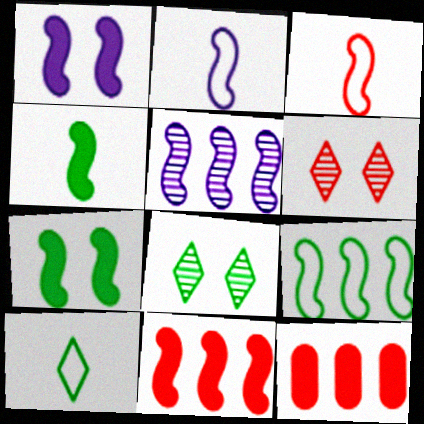[[1, 2, 5], 
[1, 4, 11], 
[2, 8, 12], 
[3, 5, 7], 
[3, 6, 12], 
[5, 9, 11]]